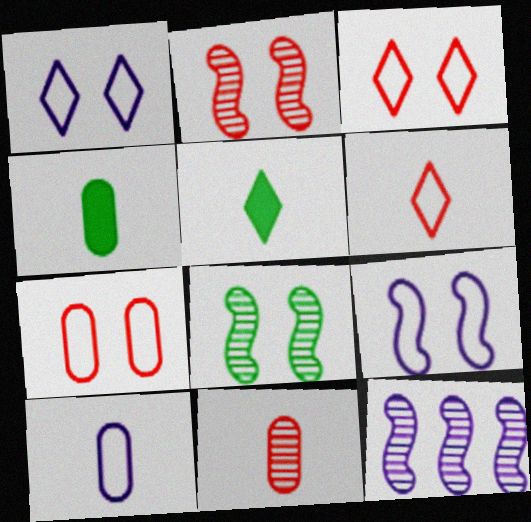[[3, 4, 12], 
[4, 10, 11], 
[5, 7, 12]]